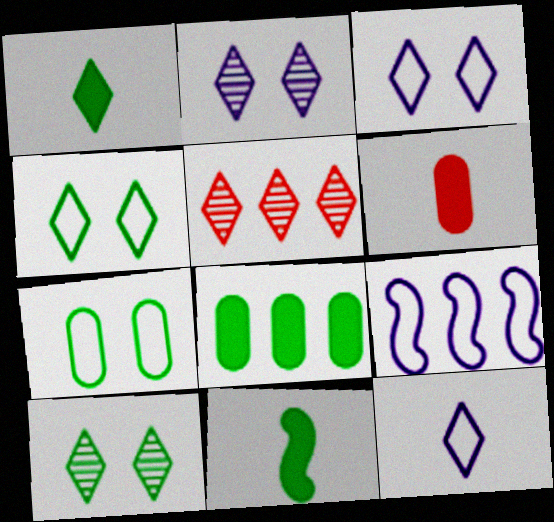[[1, 3, 5], 
[5, 8, 9], 
[6, 9, 10]]